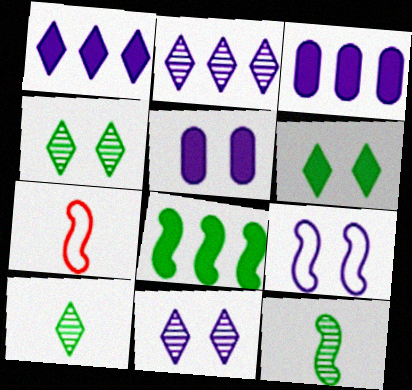[[3, 4, 7], 
[5, 9, 11]]